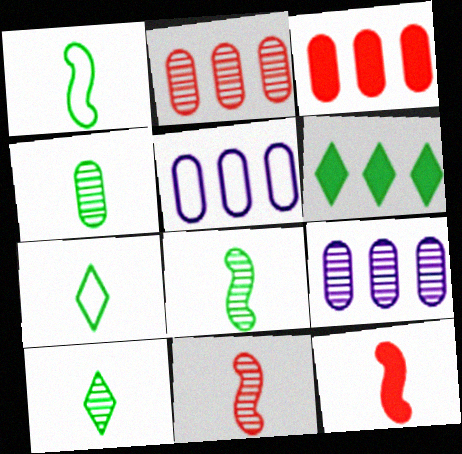[[4, 8, 10]]